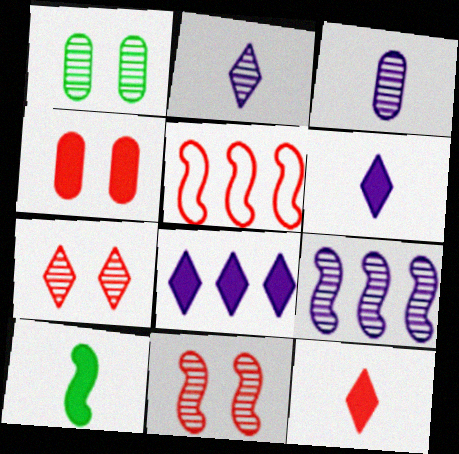[[1, 5, 6], 
[4, 8, 10]]